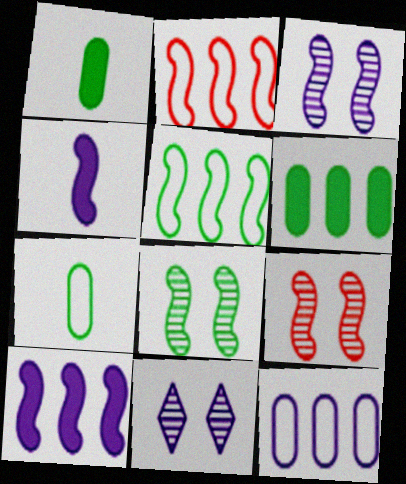[[1, 2, 11], 
[2, 4, 8], 
[3, 8, 9], 
[4, 5, 9], 
[4, 11, 12]]